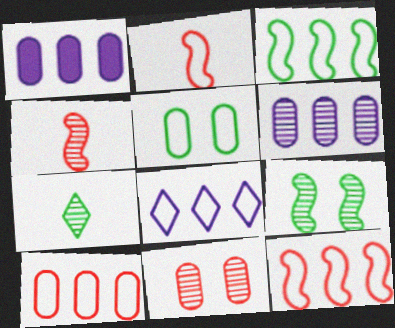[[2, 5, 8], 
[3, 8, 10]]